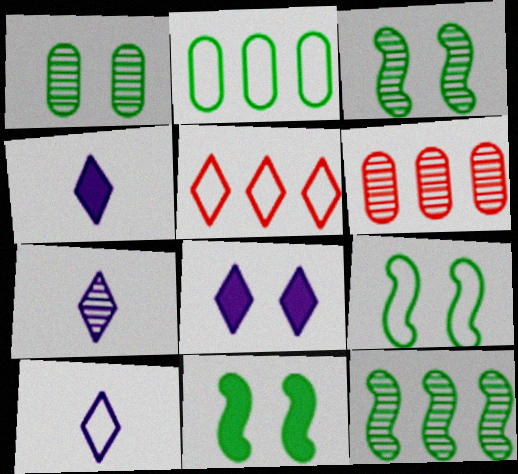[[3, 6, 7], 
[3, 9, 11], 
[4, 6, 9], 
[4, 7, 10], 
[6, 10, 11]]